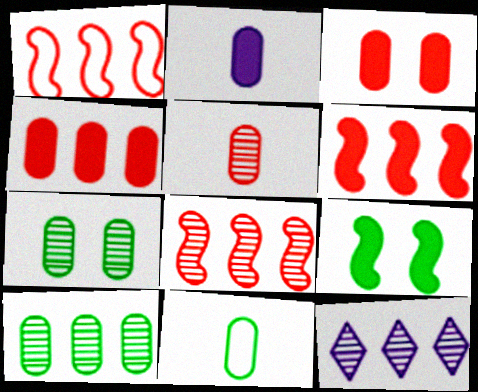[[1, 6, 8], 
[2, 5, 11], 
[8, 10, 12]]